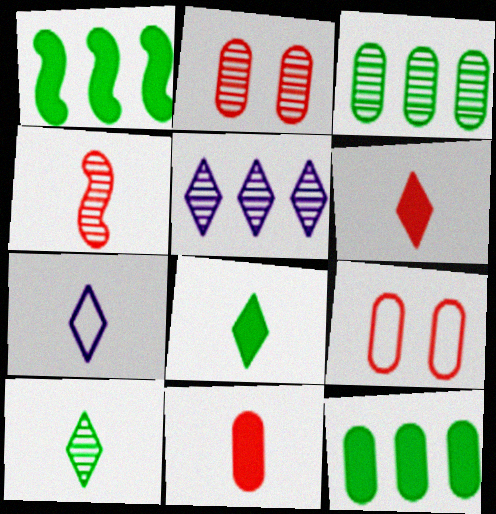[[1, 2, 7], 
[6, 7, 10]]